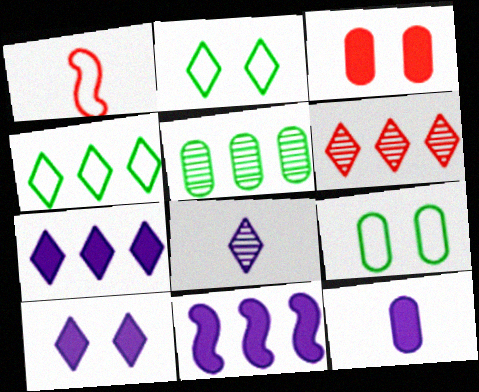[[1, 3, 6], 
[1, 5, 10], 
[4, 6, 7], 
[10, 11, 12]]